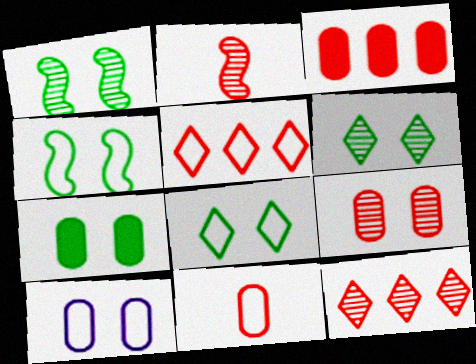[[1, 7, 8], 
[2, 9, 12], 
[3, 9, 11], 
[4, 6, 7], 
[7, 9, 10]]